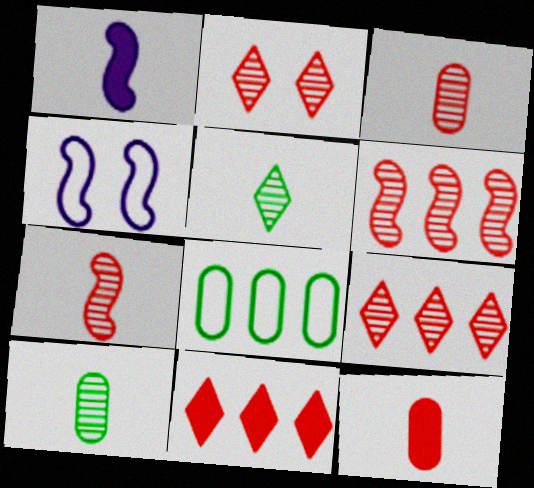[[1, 2, 8], 
[2, 3, 6], 
[4, 10, 11]]